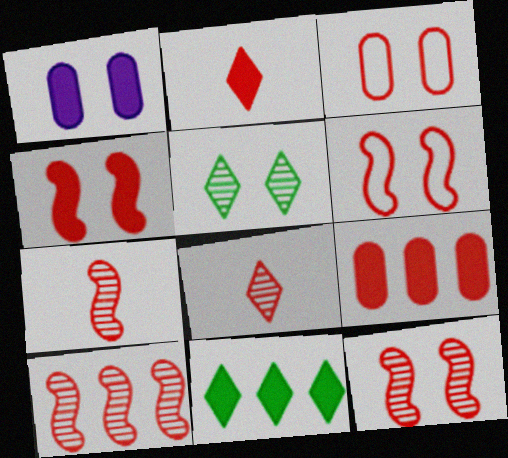[[1, 5, 6], 
[2, 3, 10], 
[2, 4, 9], 
[4, 6, 12], 
[6, 8, 9], 
[7, 10, 12]]